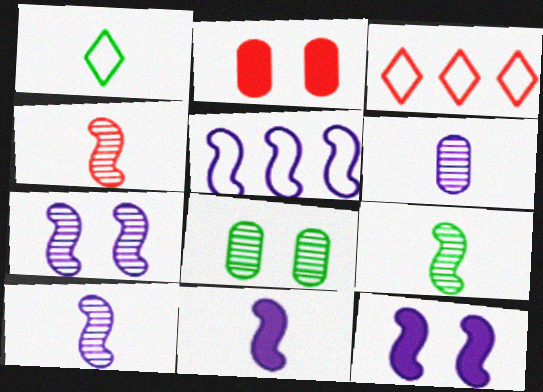[[2, 3, 4], 
[3, 8, 11], 
[4, 9, 10], 
[5, 7, 11], 
[5, 10, 12]]